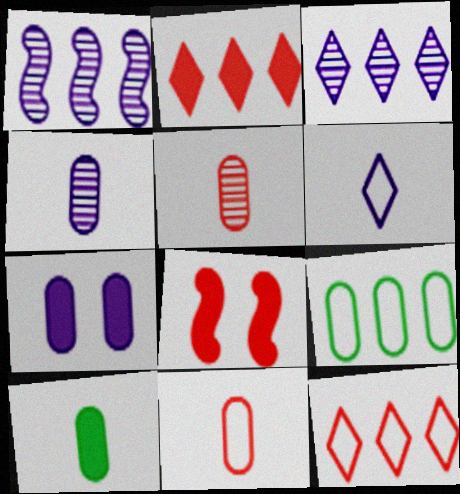[[1, 2, 9], 
[1, 6, 7], 
[4, 10, 11], 
[5, 7, 9], 
[5, 8, 12]]